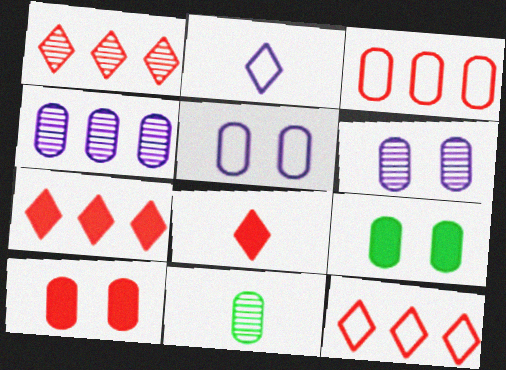[[1, 7, 12]]